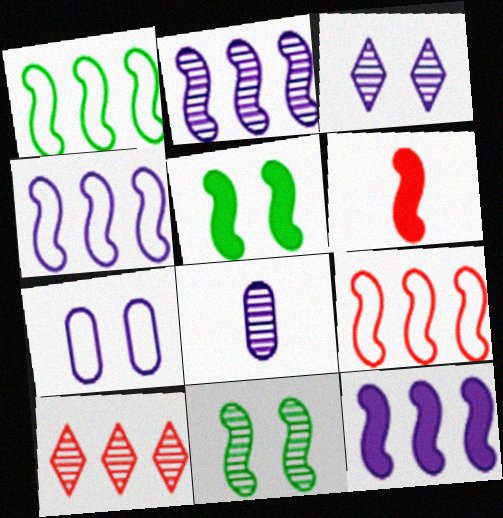[[1, 4, 9], 
[2, 3, 8], 
[2, 4, 12], 
[4, 6, 11], 
[5, 6, 12], 
[8, 10, 11]]